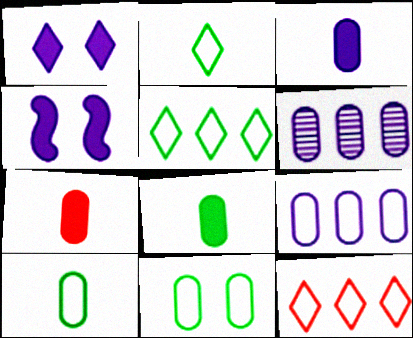[[3, 7, 8], 
[6, 7, 11]]